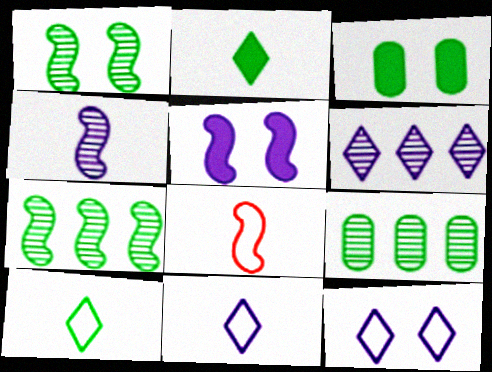[[3, 6, 8], 
[3, 7, 10], 
[5, 7, 8]]